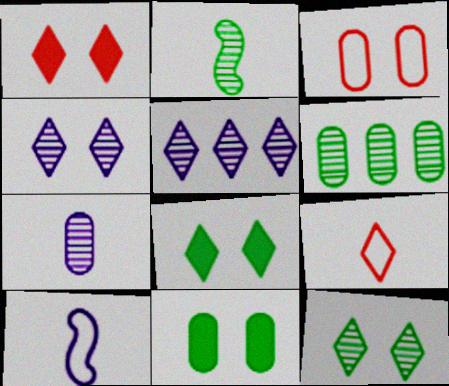[[1, 6, 10], 
[2, 6, 12], 
[5, 8, 9]]